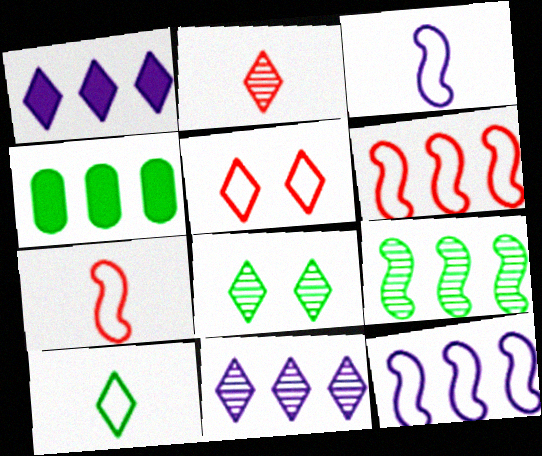[[2, 8, 11], 
[4, 6, 11]]